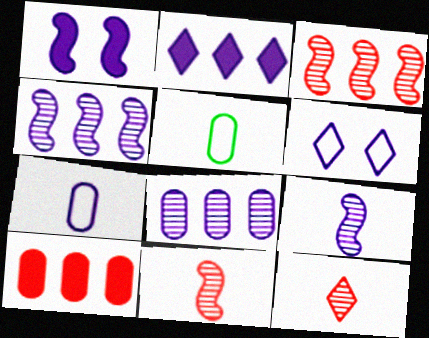[]